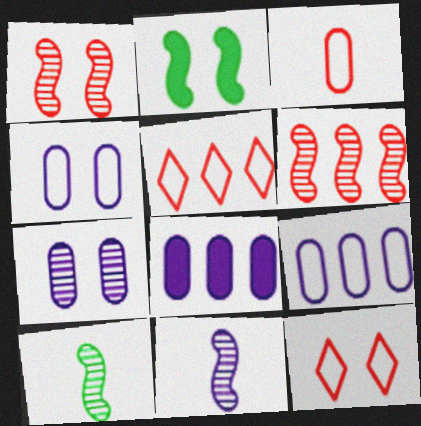[[2, 7, 12], 
[8, 10, 12]]